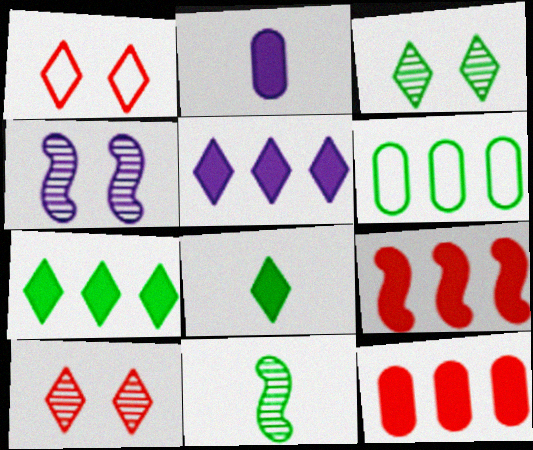[]